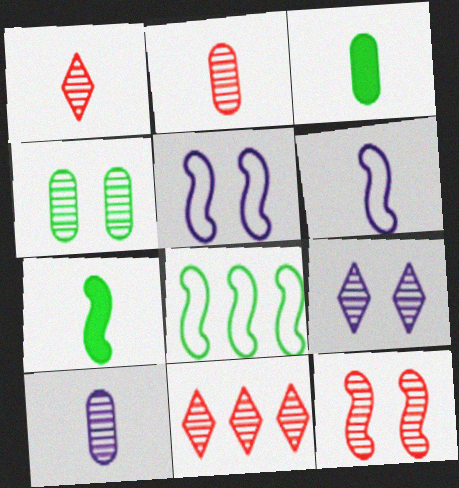[[1, 3, 6], 
[2, 11, 12], 
[3, 5, 11], 
[4, 9, 12]]